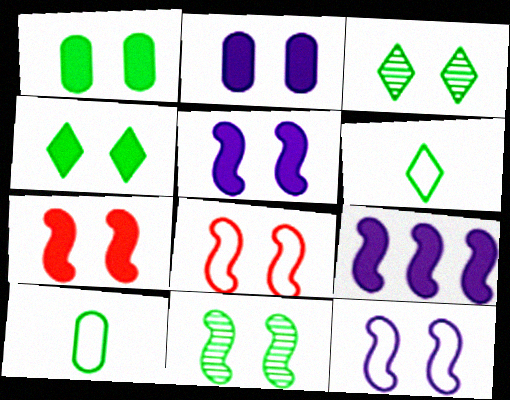[[2, 3, 8], 
[2, 4, 7], 
[5, 8, 11], 
[7, 11, 12]]